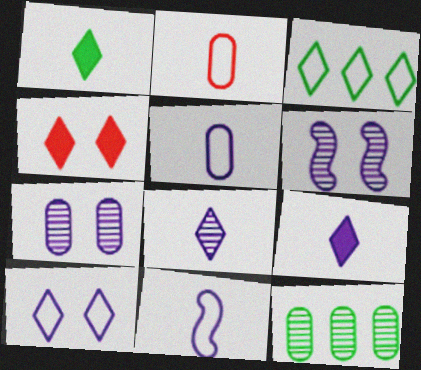[[3, 4, 8], 
[4, 11, 12]]